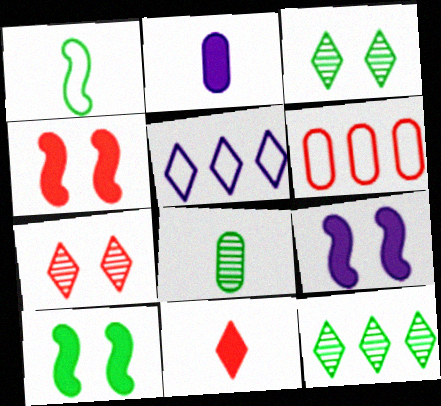[[3, 5, 11], 
[4, 5, 8], 
[4, 9, 10]]